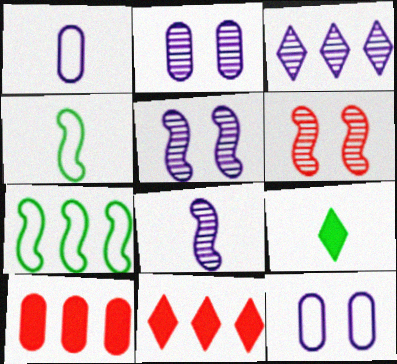[[2, 3, 8], 
[2, 4, 11], 
[3, 7, 10]]